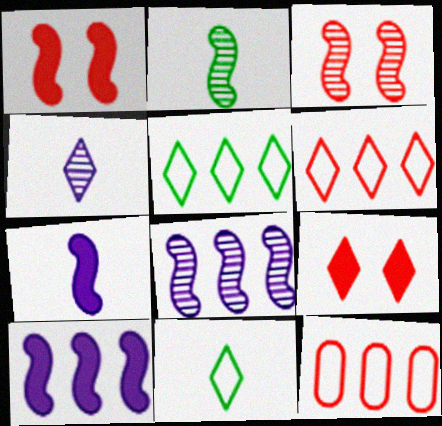[[2, 3, 8], 
[4, 5, 9]]